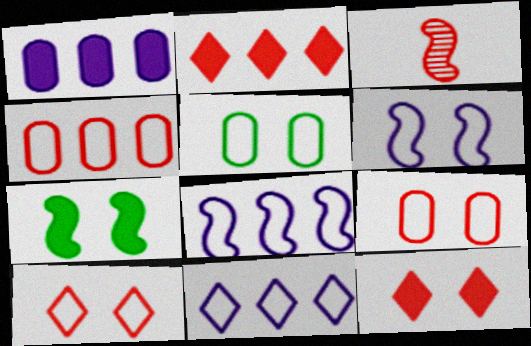[[2, 3, 9], 
[3, 4, 12], 
[3, 7, 8], 
[5, 6, 10]]